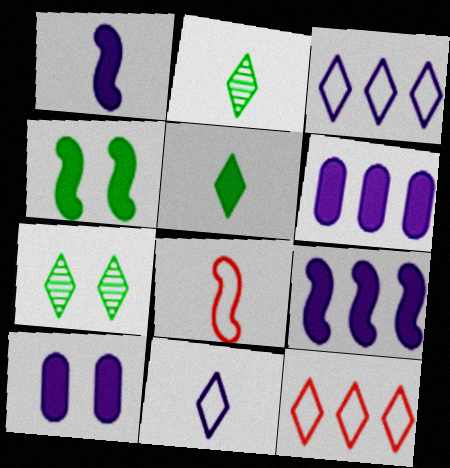[[6, 7, 8]]